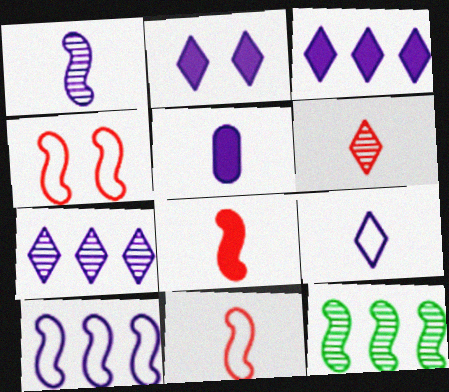[[1, 5, 9], 
[2, 7, 9]]